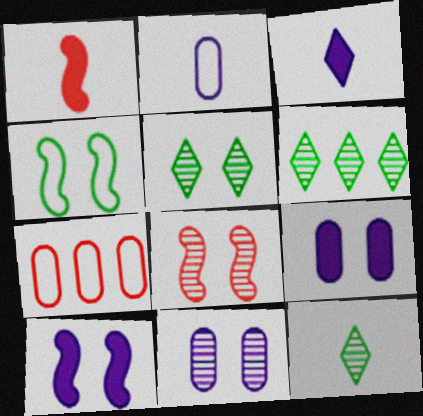[[1, 2, 12], 
[4, 8, 10], 
[5, 6, 12], 
[5, 8, 11], 
[7, 10, 12]]